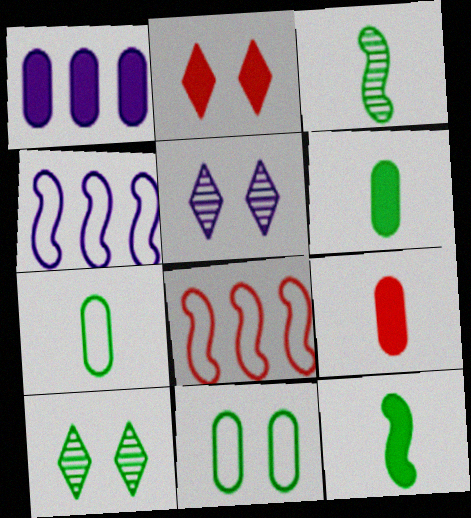[[1, 2, 12], 
[4, 9, 10], 
[5, 6, 8]]